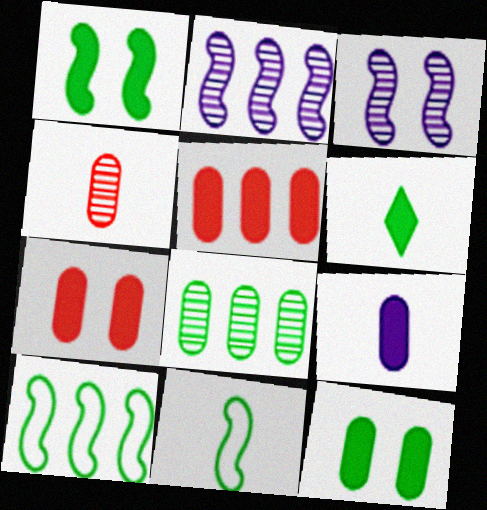[[5, 9, 12]]